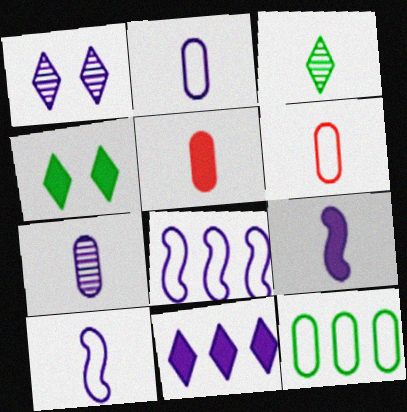[[3, 5, 10], 
[3, 6, 9]]